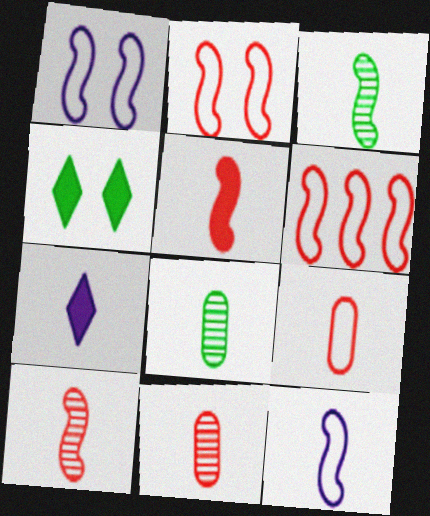[[3, 5, 12], 
[3, 7, 9]]